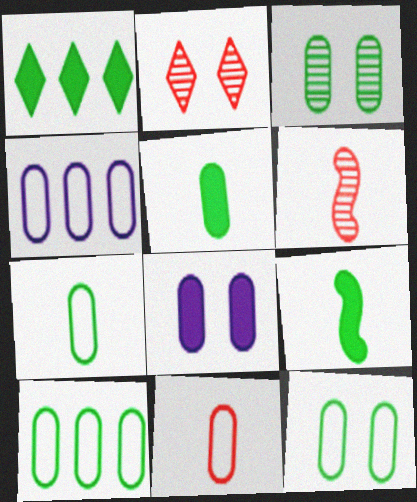[[2, 4, 9], 
[3, 5, 10], 
[4, 11, 12], 
[7, 10, 12]]